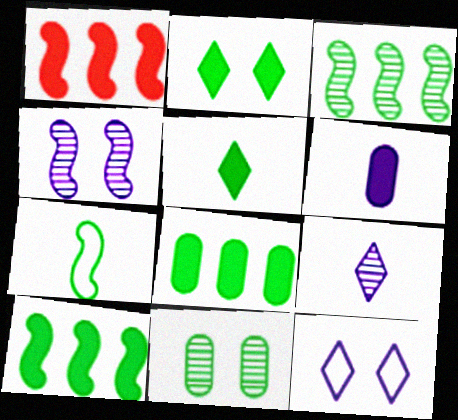[[1, 2, 6], 
[1, 4, 7]]